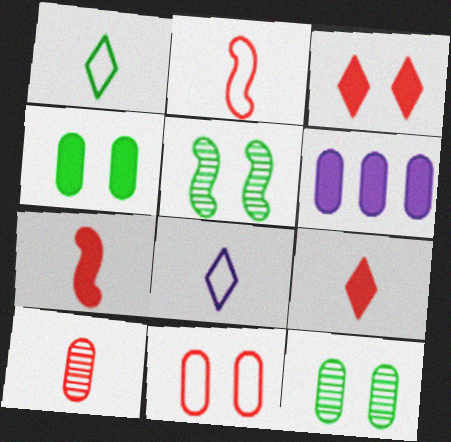[[2, 9, 10]]